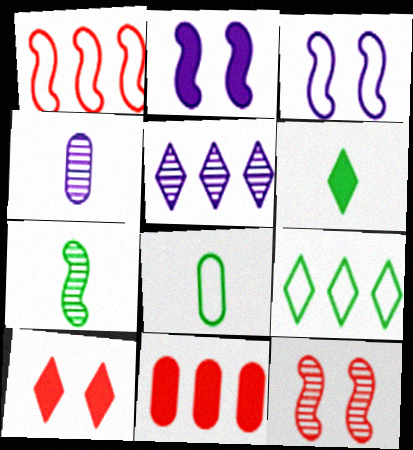[[1, 2, 7], 
[2, 6, 11], 
[6, 7, 8]]